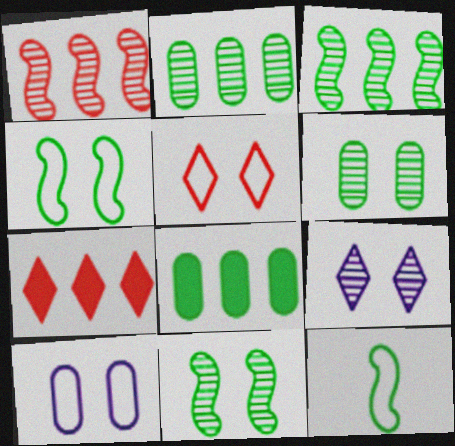[[4, 5, 10]]